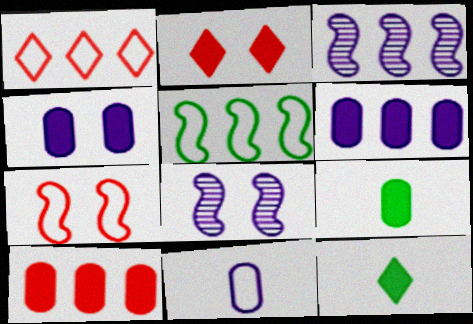[[1, 8, 9], 
[4, 9, 10]]